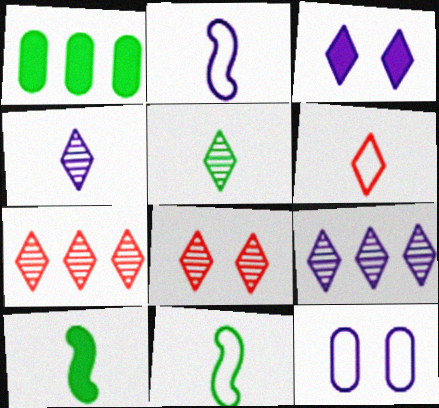[[1, 2, 8], 
[5, 8, 9], 
[7, 10, 12]]